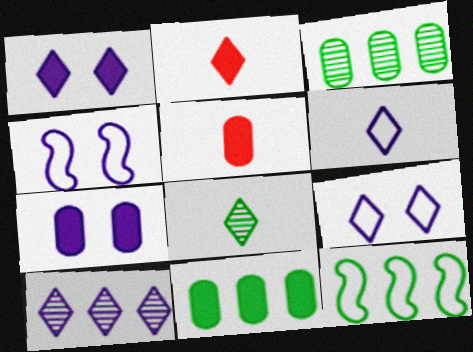[[1, 6, 10], 
[2, 3, 4], 
[2, 6, 8], 
[5, 7, 11]]